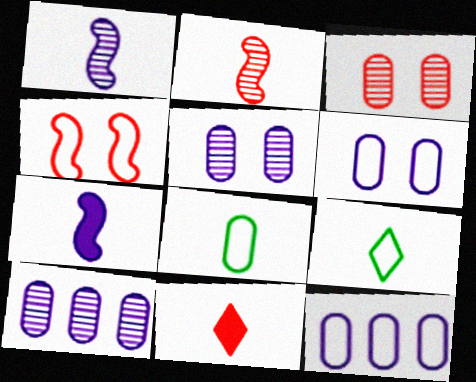[[1, 8, 11], 
[4, 9, 12]]